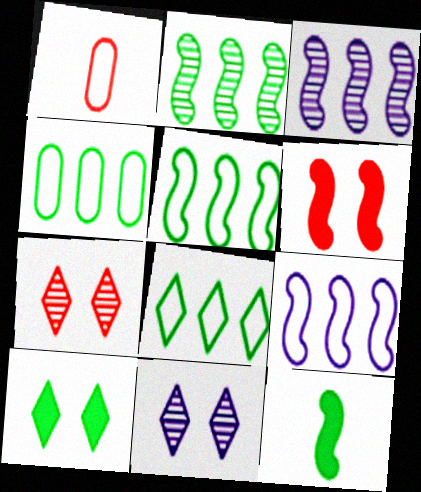[[1, 3, 10], 
[4, 5, 8]]